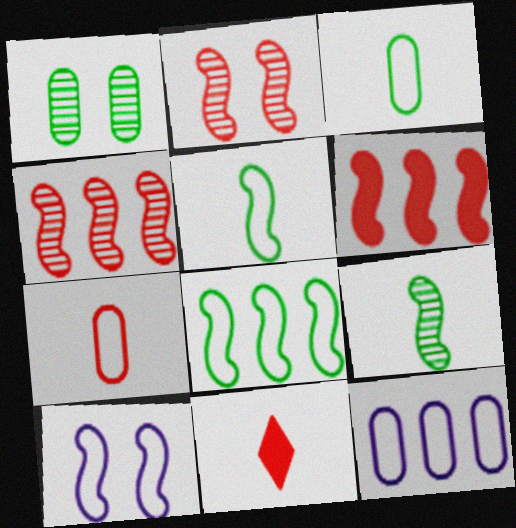[[6, 9, 10]]